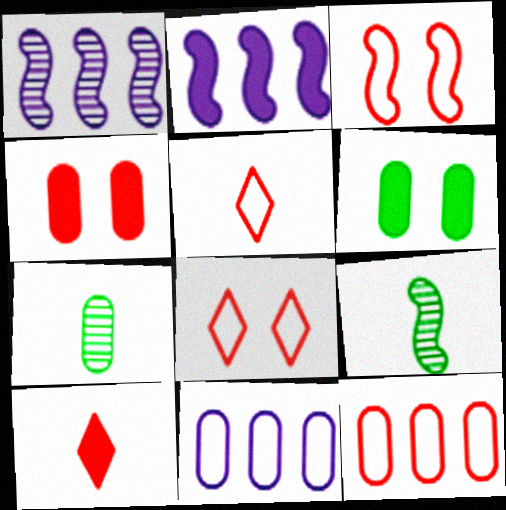[[1, 5, 6], 
[2, 3, 9], 
[2, 6, 10], 
[2, 7, 8], 
[3, 5, 12], 
[4, 7, 11]]